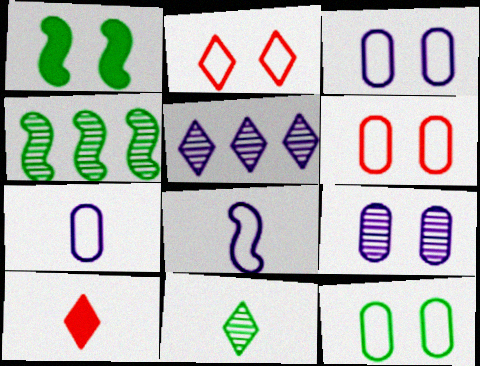[[1, 2, 9], 
[3, 4, 10], 
[3, 6, 12]]